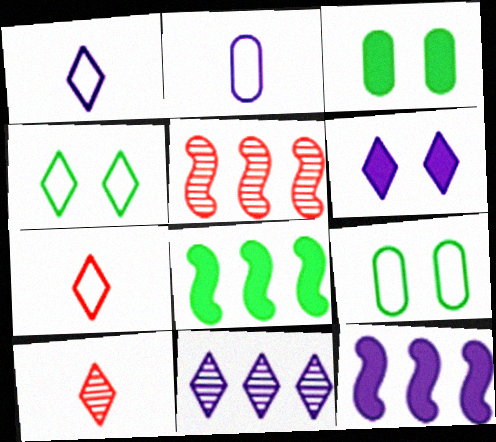[[1, 3, 5], 
[1, 6, 11], 
[9, 10, 12]]